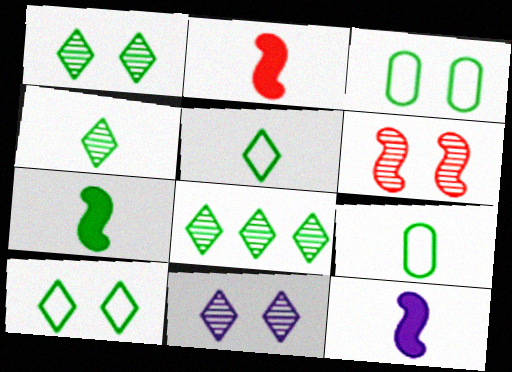[[1, 4, 8], 
[2, 7, 12], 
[3, 7, 8], 
[4, 7, 9]]